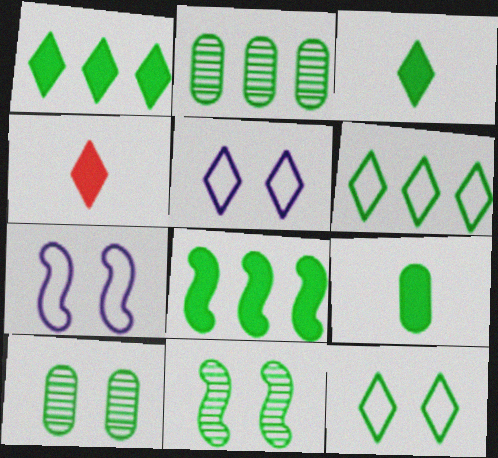[[2, 4, 7], 
[2, 6, 8], 
[6, 9, 11]]